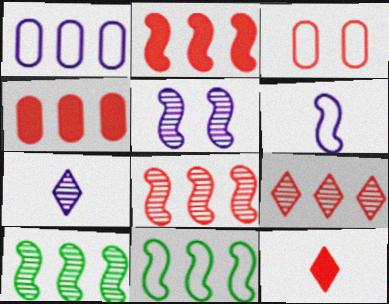[[3, 8, 12]]